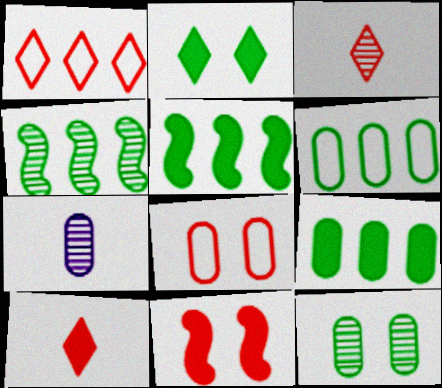[[7, 8, 9]]